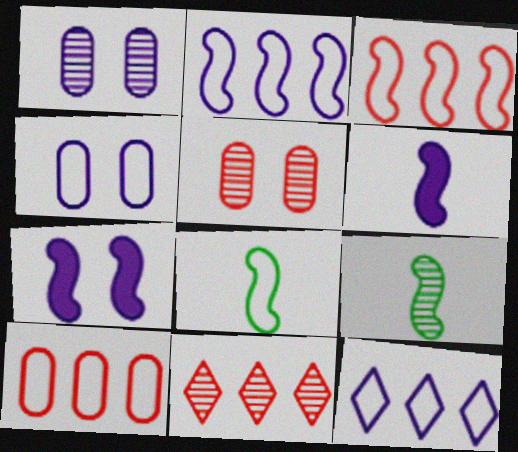[[1, 6, 12], 
[1, 9, 11], 
[3, 7, 9]]